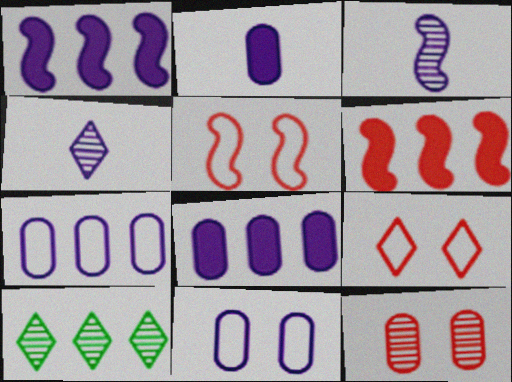[[1, 4, 11], 
[2, 5, 10], 
[3, 10, 12], 
[6, 7, 10]]